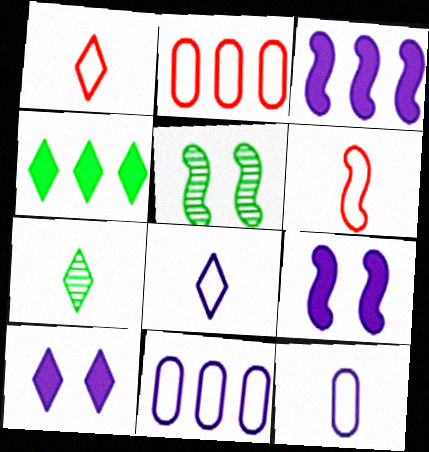[[2, 7, 9], 
[3, 5, 6]]